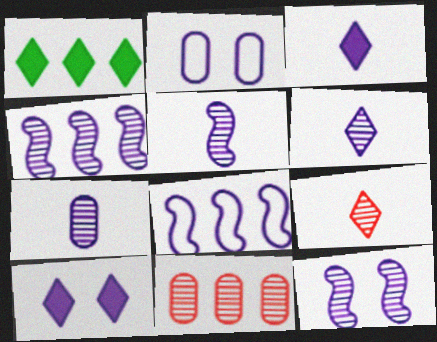[[1, 8, 11], 
[2, 3, 4], 
[2, 10, 12], 
[4, 5, 12], 
[5, 6, 7], 
[7, 8, 10]]